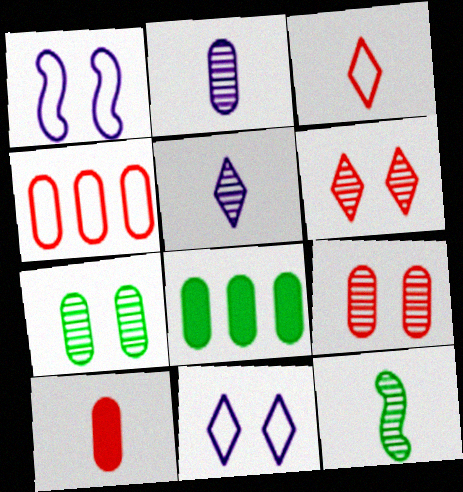[[4, 9, 10]]